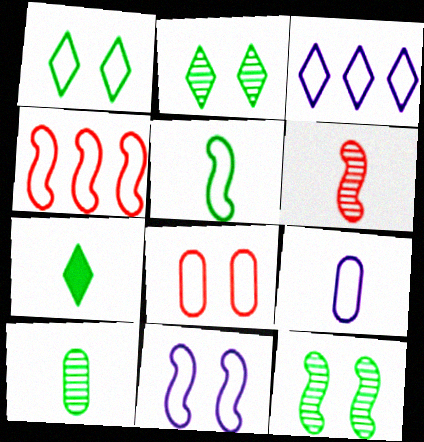[[1, 4, 9], 
[1, 8, 11], 
[3, 5, 8], 
[3, 9, 11], 
[4, 5, 11], 
[5, 7, 10], 
[6, 7, 9]]